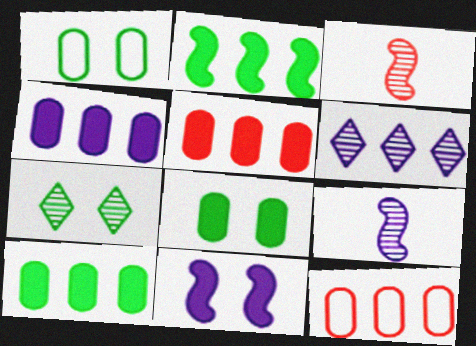[[2, 6, 12], 
[4, 5, 10]]